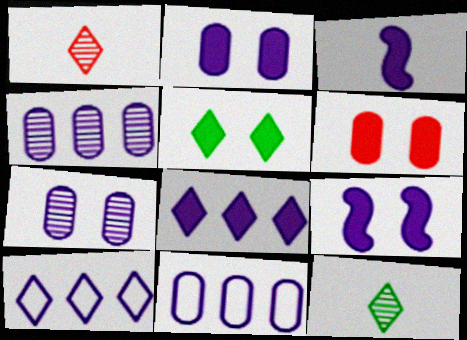[[1, 5, 10], 
[2, 3, 8], 
[3, 7, 10], 
[5, 6, 9]]